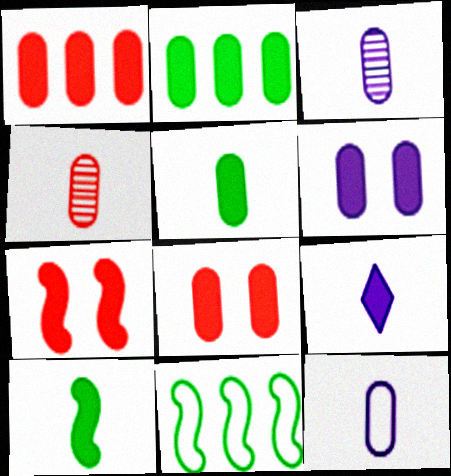[[1, 5, 6], 
[2, 7, 9], 
[4, 5, 12]]